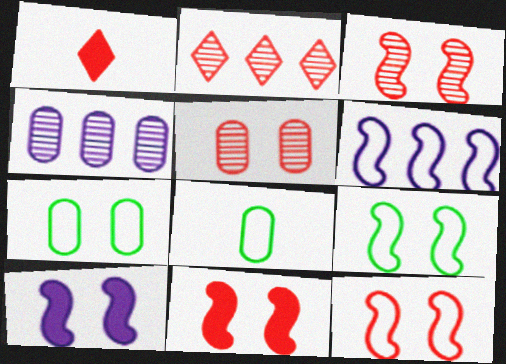[[1, 4, 9], 
[2, 8, 10], 
[3, 9, 10], 
[3, 11, 12]]